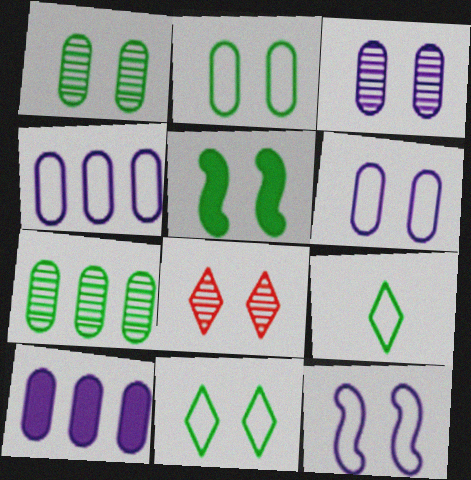[[1, 5, 11], 
[5, 6, 8], 
[5, 7, 9]]